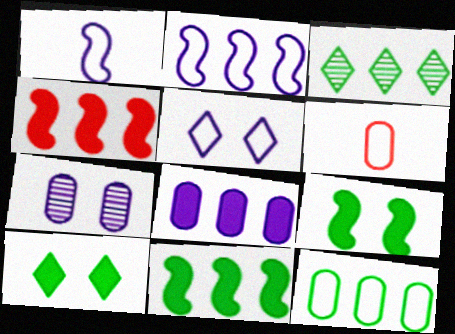[[3, 11, 12]]